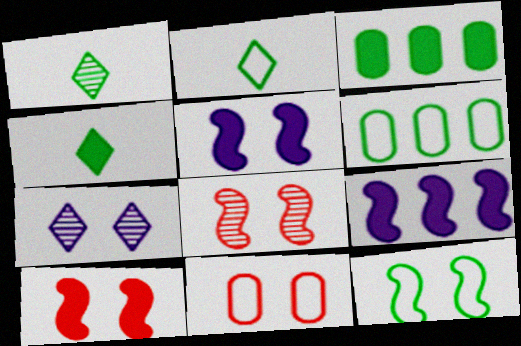[[1, 2, 4], 
[1, 3, 12], 
[1, 9, 11], 
[2, 6, 12], 
[5, 8, 12]]